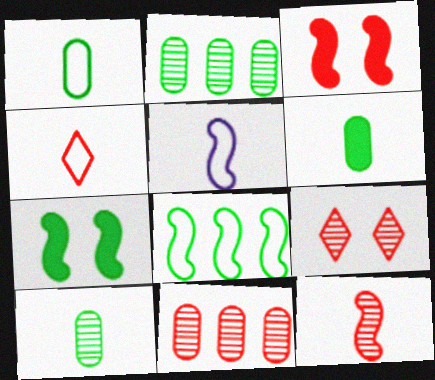[[1, 4, 5], 
[1, 6, 10], 
[3, 4, 11], 
[9, 11, 12]]